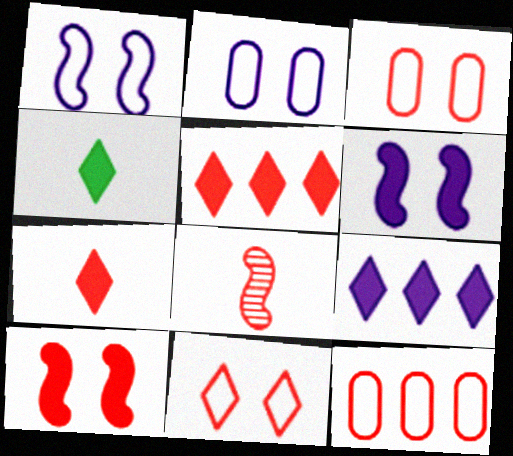[[3, 5, 8]]